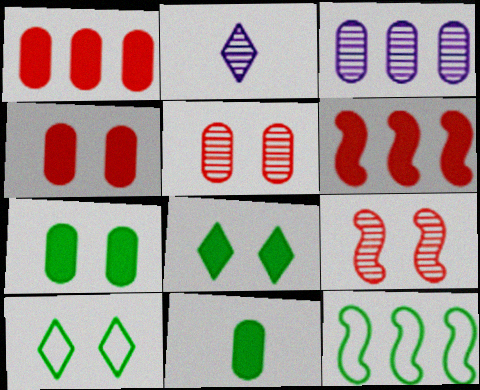[[2, 4, 12]]